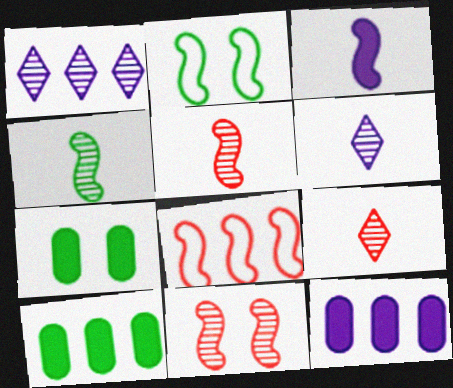[[1, 8, 10], 
[2, 9, 12], 
[6, 7, 8]]